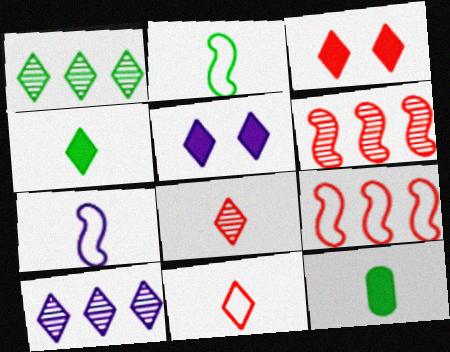[[1, 5, 11], 
[7, 8, 12]]